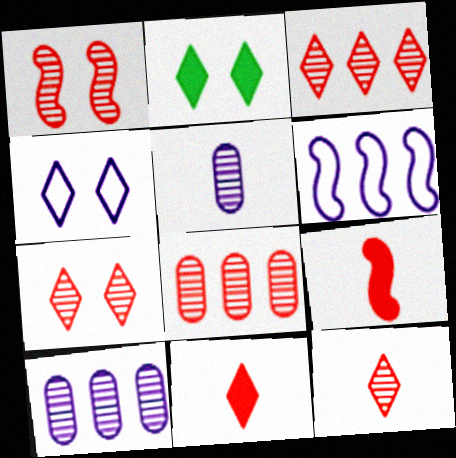[[1, 8, 12], 
[2, 4, 7], 
[3, 7, 12]]